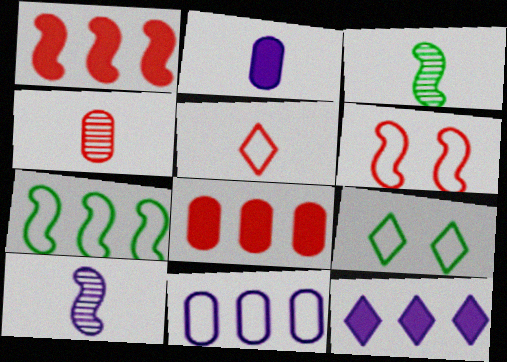[[2, 3, 5], 
[8, 9, 10]]